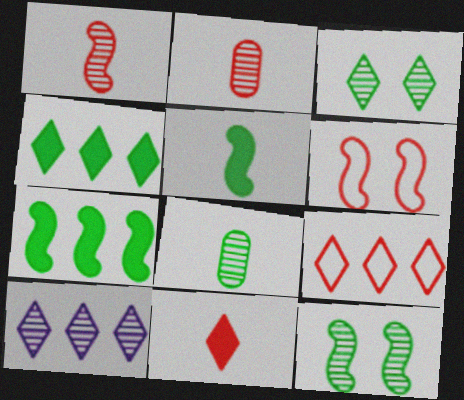[[2, 10, 12], 
[4, 9, 10]]